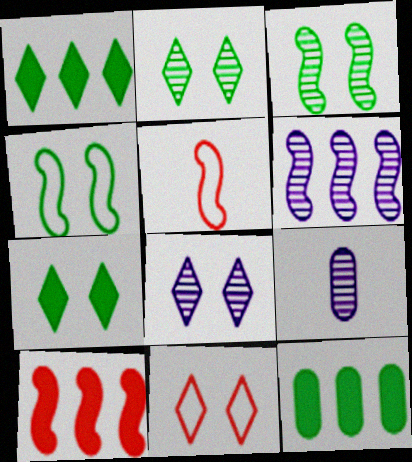[[5, 8, 12], 
[6, 8, 9], 
[7, 8, 11]]